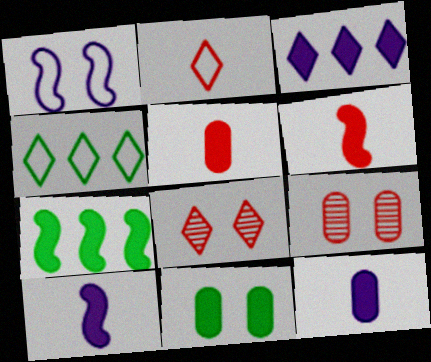[[1, 8, 11], 
[3, 6, 11], 
[4, 9, 10]]